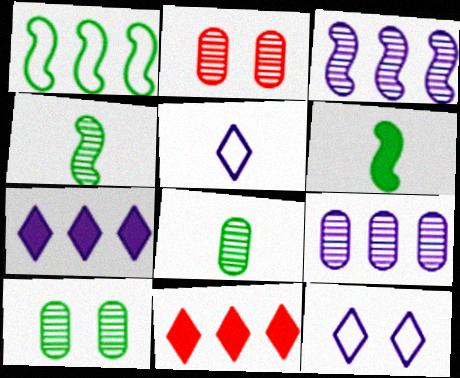[[1, 9, 11], 
[2, 8, 9]]